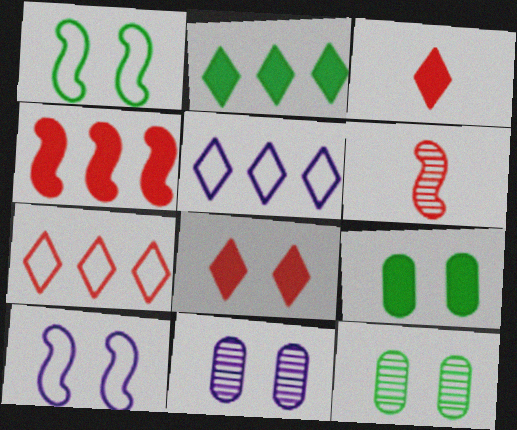[[1, 8, 11], 
[5, 6, 9], 
[8, 10, 12]]